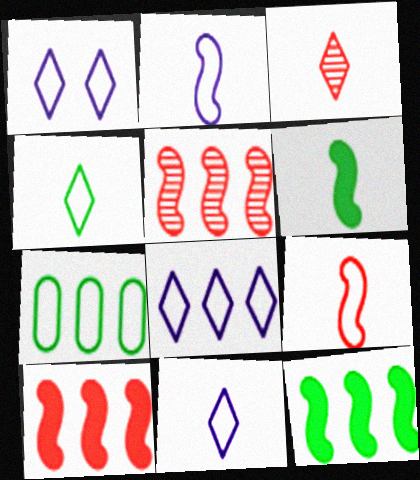[[1, 7, 9], 
[1, 8, 11]]